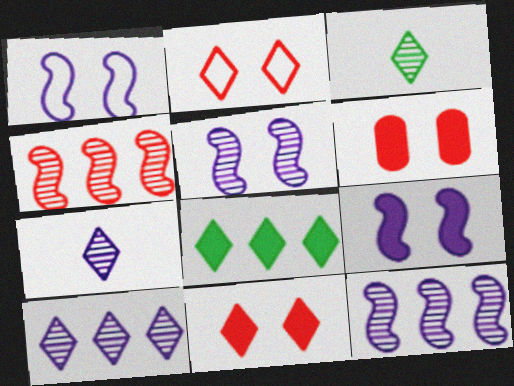[[1, 5, 9], 
[2, 7, 8]]